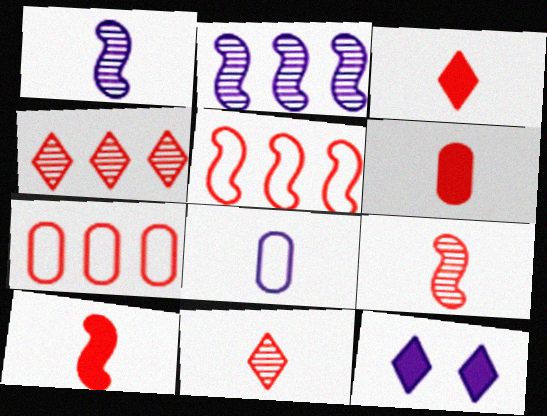[[2, 8, 12], 
[3, 6, 10]]